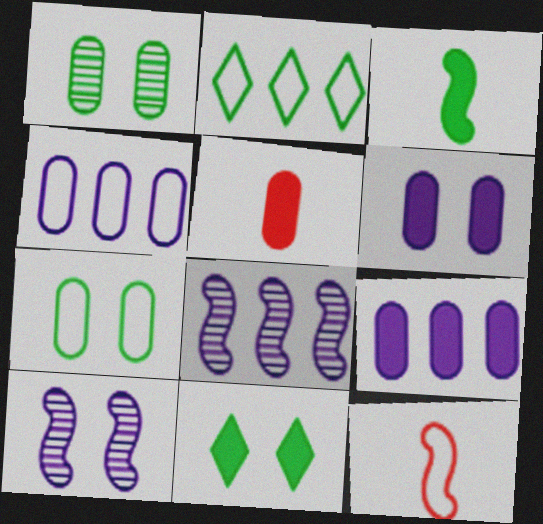[[1, 2, 3], 
[1, 4, 5], 
[2, 5, 10]]